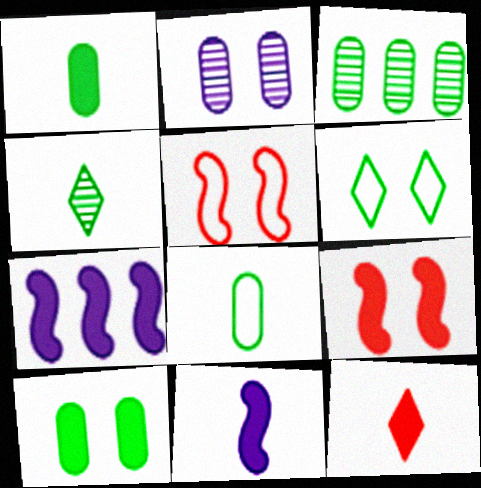[[1, 11, 12], 
[2, 6, 9], 
[3, 8, 10], 
[7, 10, 12]]